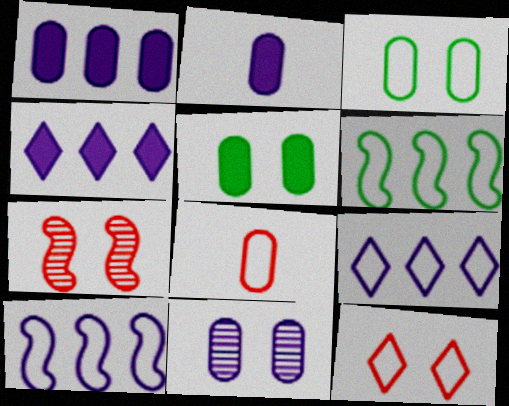[]